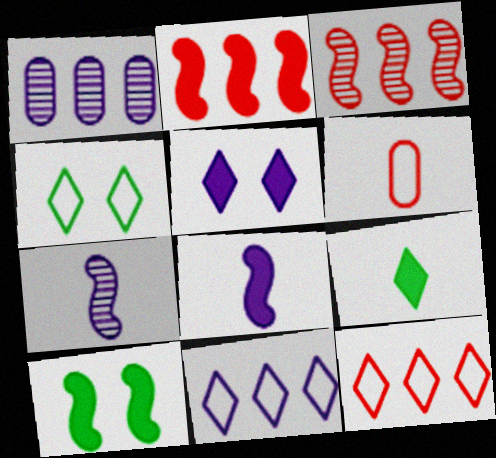[[2, 8, 10], 
[6, 7, 9]]